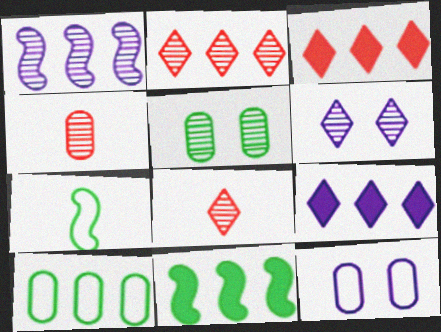[[1, 3, 10], 
[1, 5, 8], 
[8, 11, 12]]